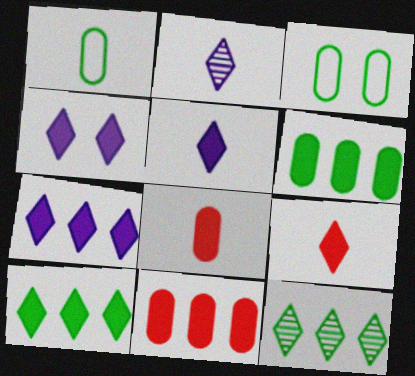[[4, 5, 7], 
[4, 9, 10]]